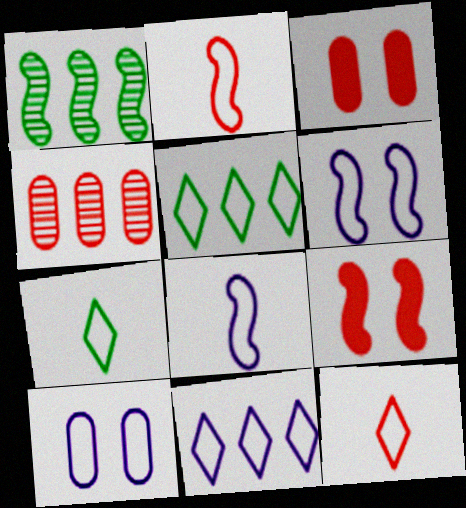[[1, 8, 9], 
[2, 5, 10], 
[4, 9, 12], 
[8, 10, 11]]